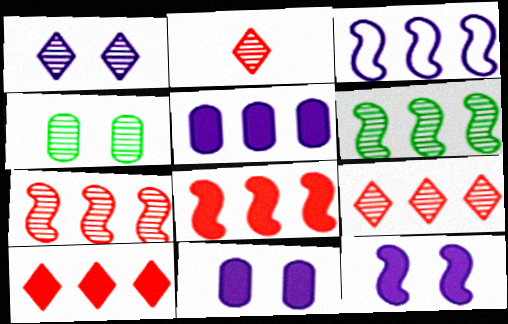[[3, 6, 8]]